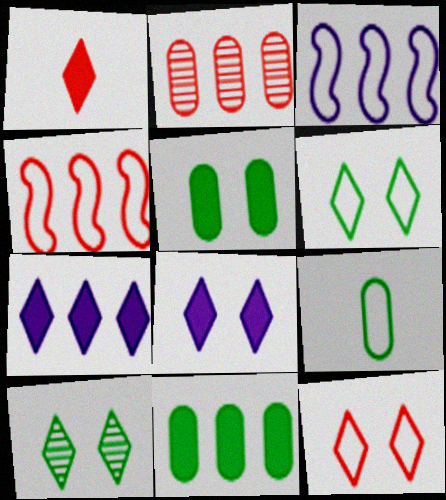[[3, 9, 12], 
[8, 10, 12]]